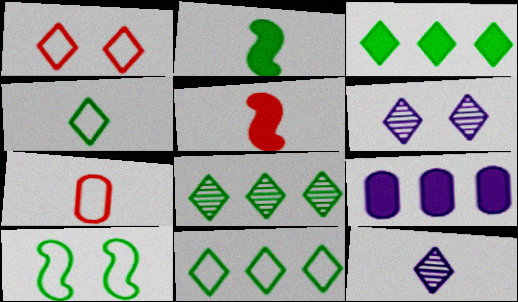[[1, 3, 12], 
[2, 7, 12], 
[3, 8, 11]]